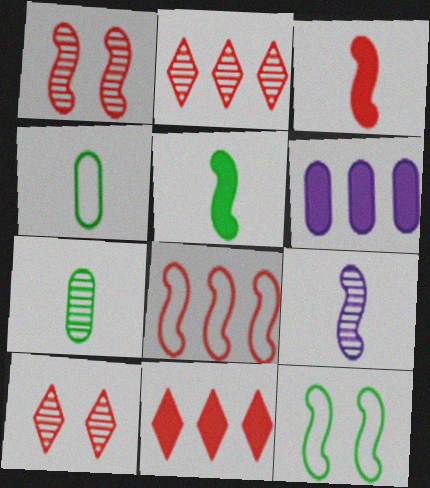[[1, 3, 8]]